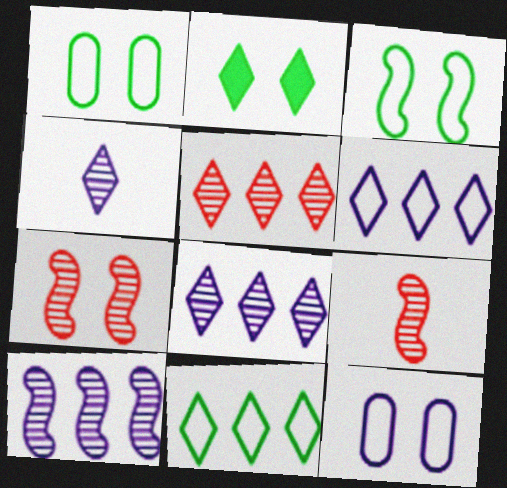[[2, 7, 12]]